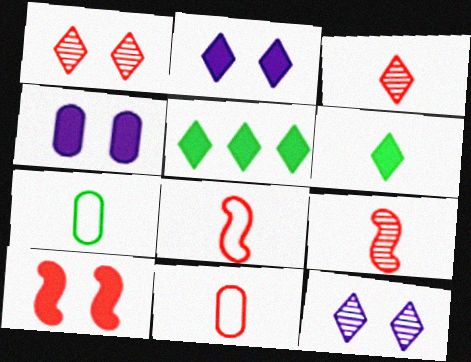[]